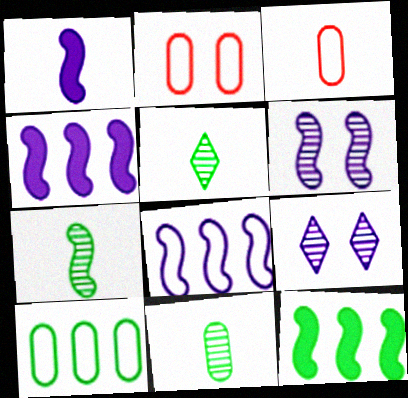[[1, 3, 5], 
[1, 6, 8], 
[2, 4, 5], 
[3, 9, 12], 
[5, 7, 11]]